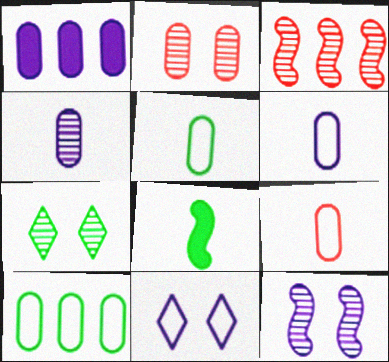[[1, 2, 5], 
[2, 7, 12], 
[3, 4, 7], 
[5, 6, 9], 
[7, 8, 10]]